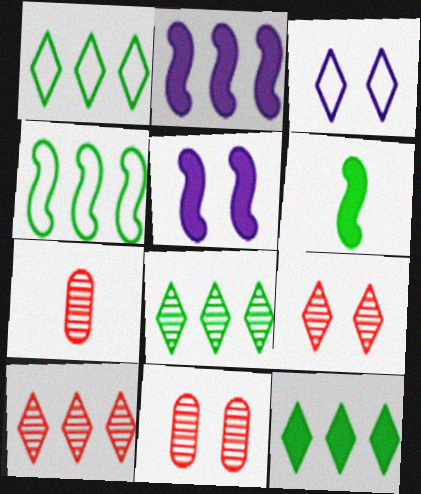[[1, 5, 7], 
[1, 8, 12]]